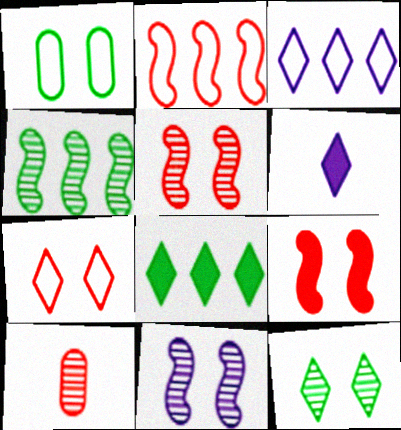[]